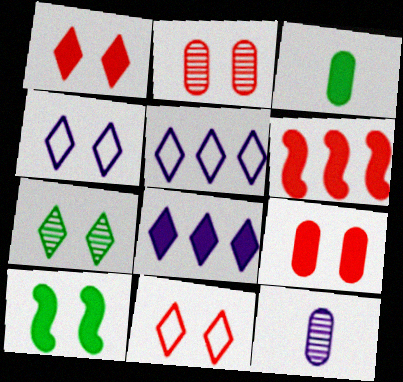[[1, 4, 7], 
[2, 4, 10]]